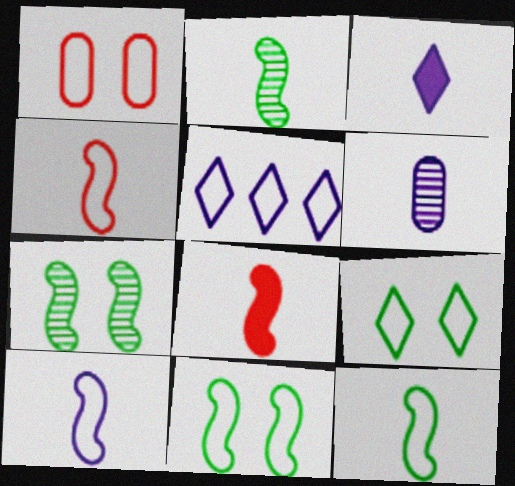[[1, 5, 12], 
[2, 8, 10], 
[3, 6, 10], 
[4, 10, 12]]